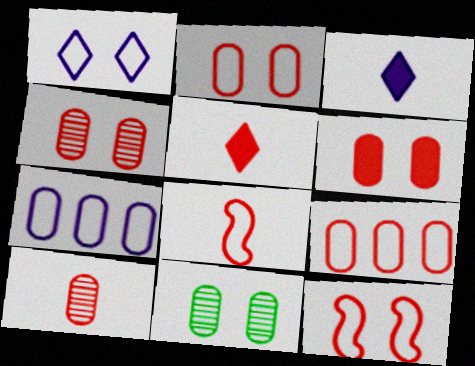[[2, 4, 6], 
[5, 8, 10], 
[6, 9, 10]]